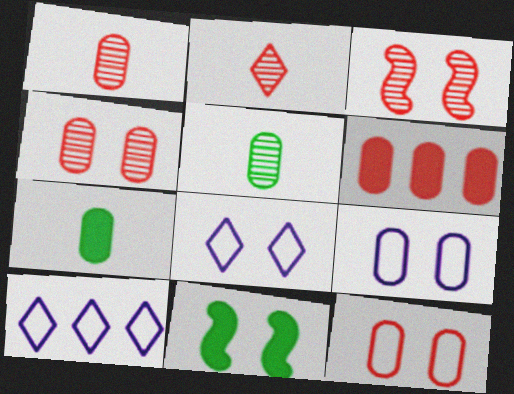[[1, 6, 12], 
[1, 10, 11], 
[3, 7, 10], 
[4, 8, 11], 
[5, 6, 9]]